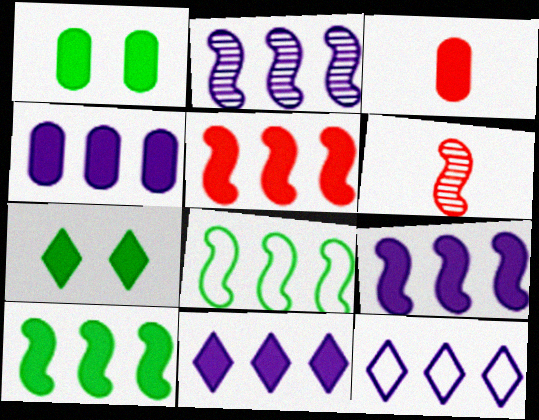[[1, 3, 4], 
[1, 6, 12], 
[2, 4, 12], 
[2, 5, 8], 
[3, 7, 9], 
[4, 9, 11], 
[5, 9, 10]]